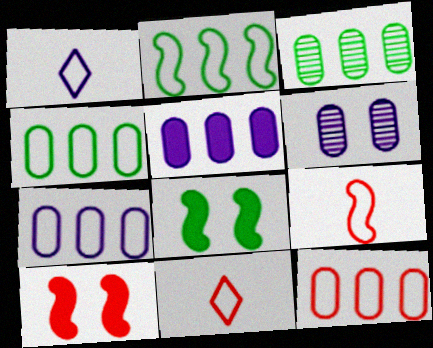[[1, 3, 10], 
[3, 5, 12], 
[4, 7, 12]]